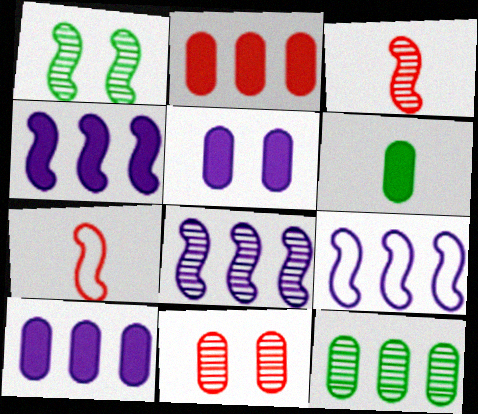[[1, 3, 8], 
[1, 4, 7], 
[2, 5, 6], 
[4, 8, 9]]